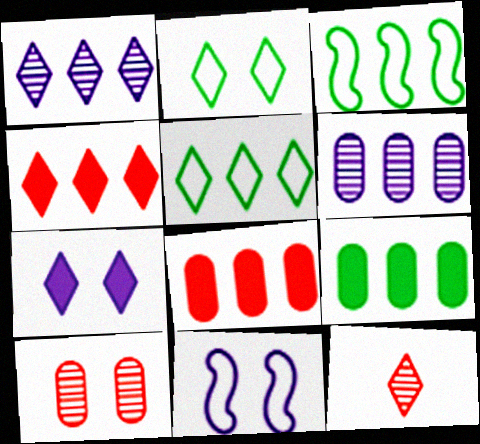[[1, 3, 8], 
[1, 4, 5], 
[3, 4, 6], 
[5, 7, 12], 
[9, 11, 12]]